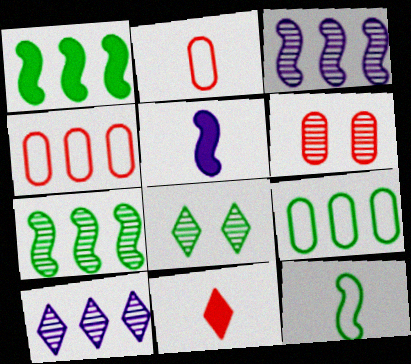[[1, 4, 10], 
[4, 5, 8]]